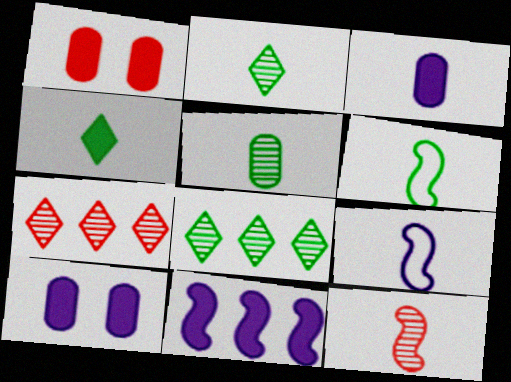[[1, 4, 11], 
[1, 8, 9], 
[4, 5, 6], 
[6, 7, 10]]